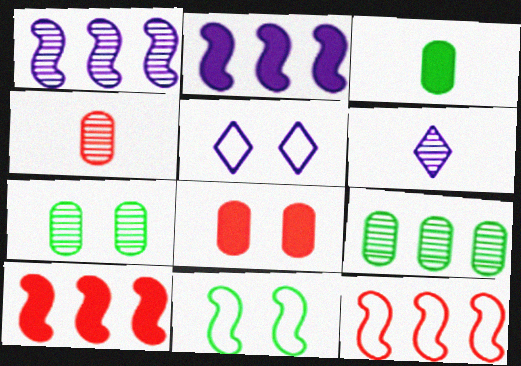[]